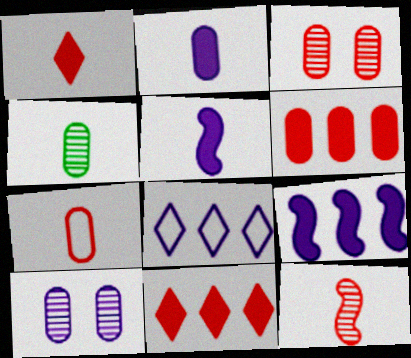[[1, 7, 12], 
[2, 4, 7], 
[3, 6, 7], 
[5, 8, 10]]